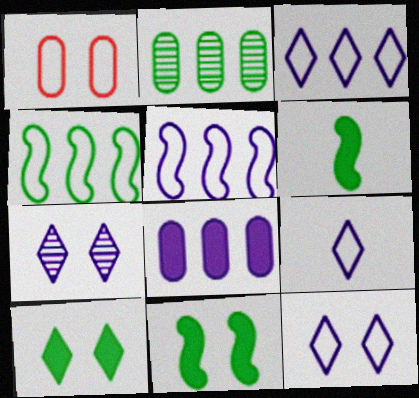[[1, 4, 9], 
[1, 7, 11], 
[3, 9, 12]]